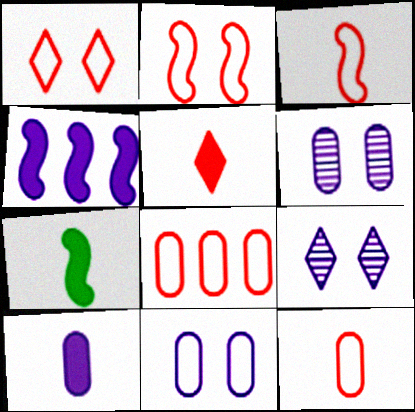[[1, 3, 8], 
[5, 7, 10], 
[7, 8, 9]]